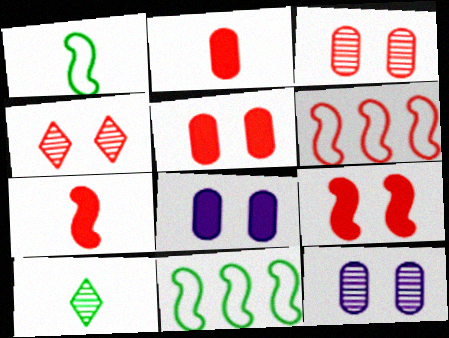[[2, 4, 6], 
[6, 8, 10]]